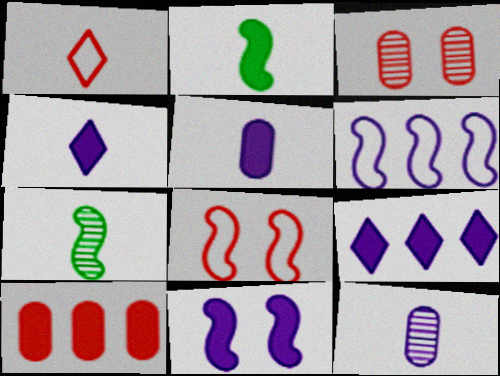[[1, 2, 12], 
[1, 5, 7], 
[5, 9, 11]]